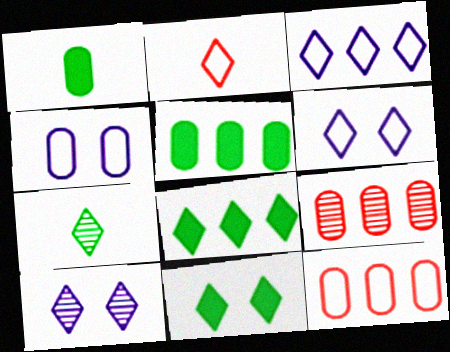[[1, 4, 9], 
[2, 8, 10]]